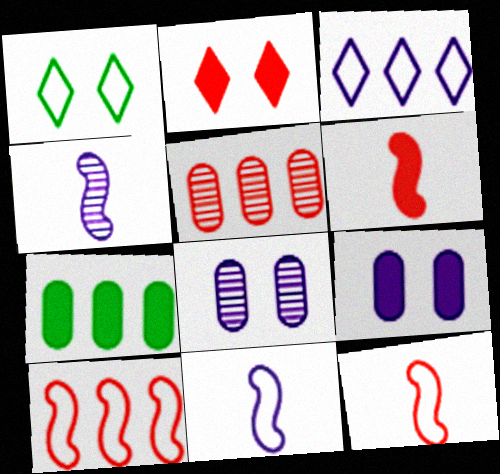[[2, 5, 12], 
[3, 4, 9]]